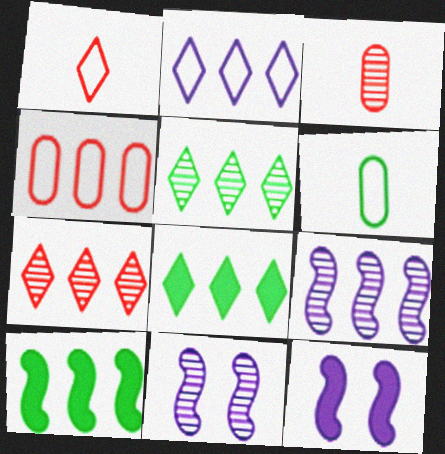[[2, 7, 8], 
[3, 5, 11], 
[4, 8, 9], 
[6, 7, 12]]